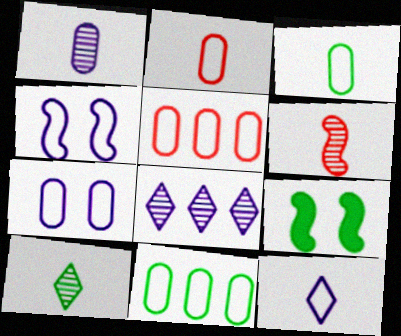[[1, 6, 10], 
[2, 7, 11], 
[2, 8, 9], 
[3, 5, 7], 
[9, 10, 11]]